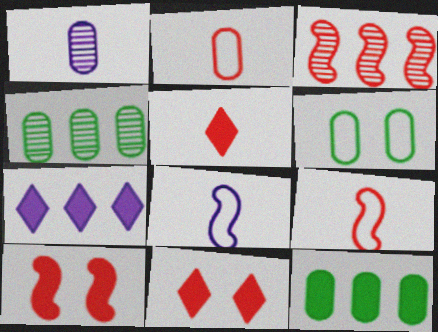[[2, 3, 11], 
[3, 9, 10], 
[4, 8, 11]]